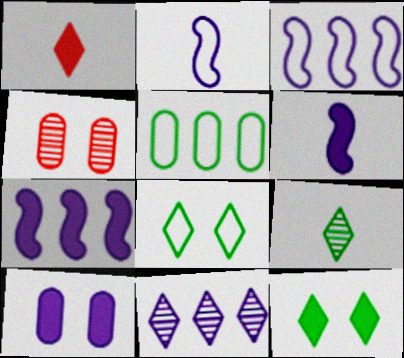[[1, 8, 11], 
[2, 10, 11]]